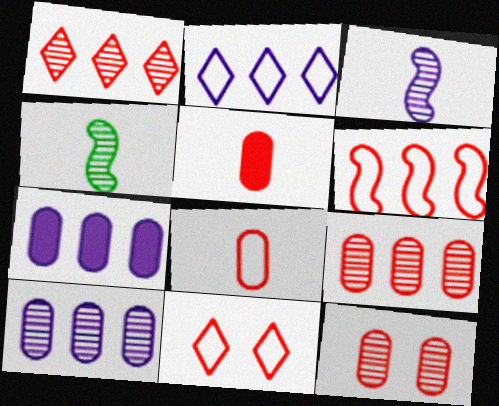[[4, 7, 11], 
[6, 8, 11]]